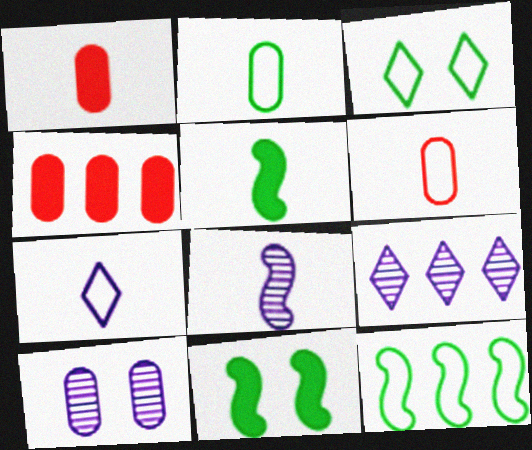[[2, 3, 12], 
[2, 4, 10], 
[3, 4, 8], 
[4, 9, 12], 
[6, 9, 11], 
[8, 9, 10]]